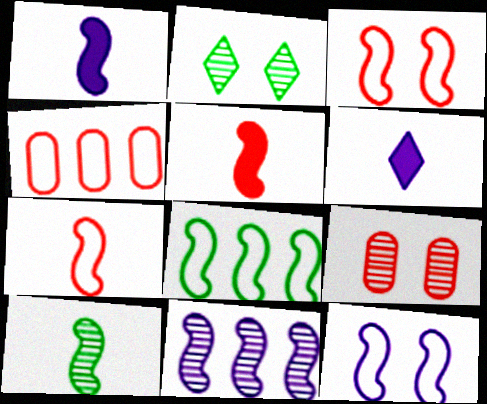[[1, 2, 4], 
[1, 7, 10], 
[1, 11, 12], 
[6, 8, 9], 
[7, 8, 12]]